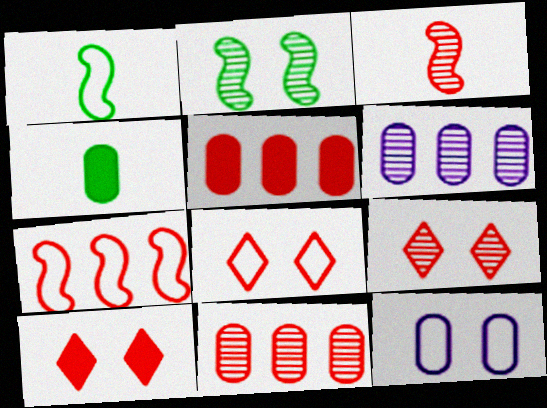[[1, 6, 10], 
[2, 10, 12], 
[3, 5, 8], 
[3, 9, 11], 
[4, 11, 12], 
[8, 9, 10]]